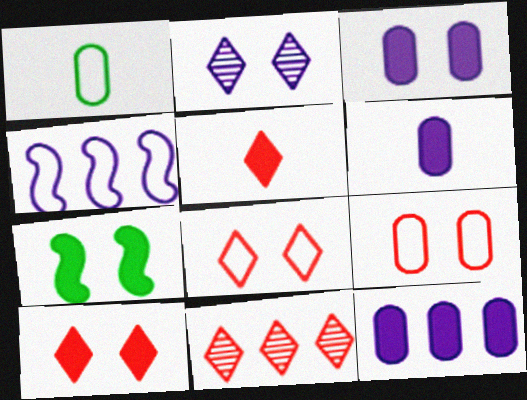[[1, 4, 8], 
[2, 4, 6], 
[2, 7, 9], 
[3, 6, 12], 
[3, 7, 10], 
[5, 7, 12], 
[5, 8, 11]]